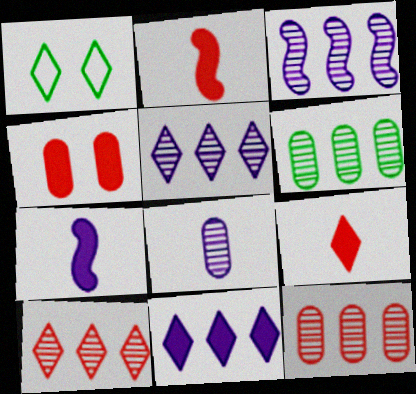[[1, 5, 9], 
[1, 7, 12], 
[3, 6, 10]]